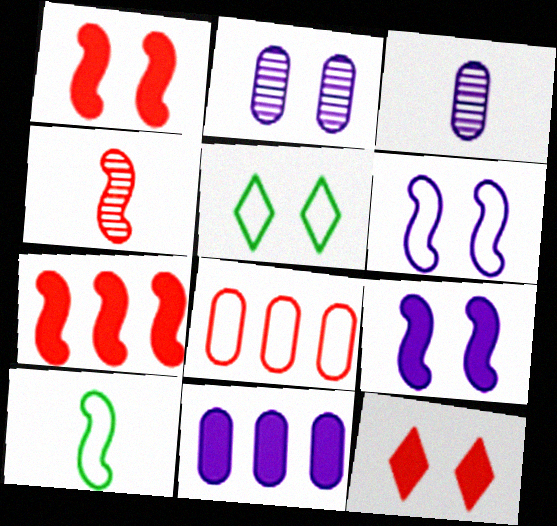[[1, 2, 5], 
[3, 5, 7], 
[4, 5, 11], 
[4, 8, 12]]